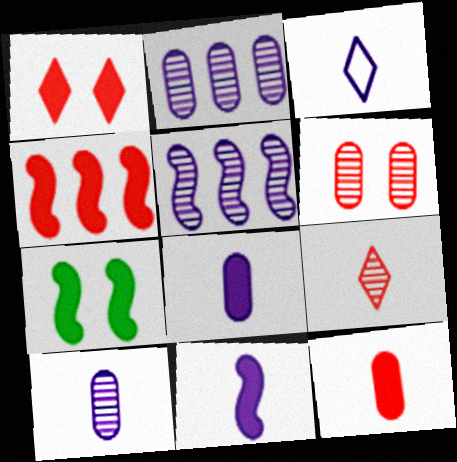[[1, 4, 12], 
[3, 10, 11], 
[4, 7, 11]]